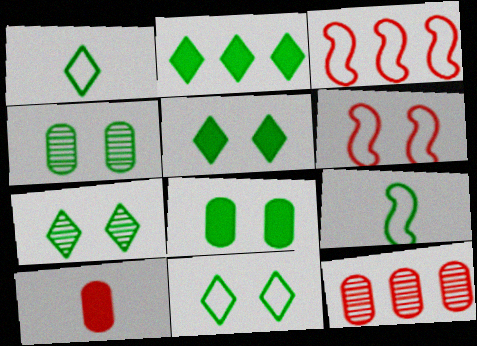[[1, 2, 7], 
[2, 4, 9], 
[5, 7, 11]]